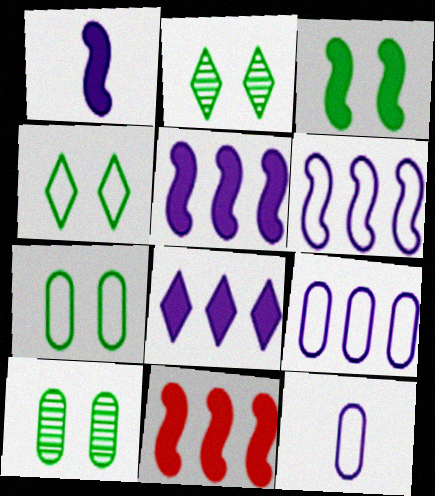[[1, 3, 11], 
[2, 3, 7], 
[2, 11, 12], 
[3, 4, 10]]